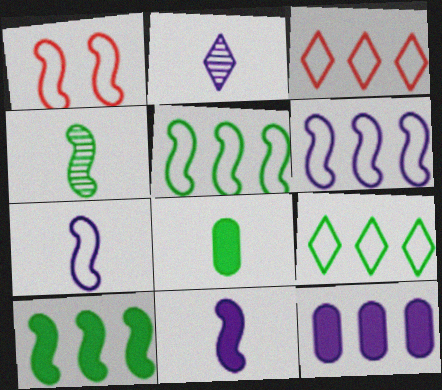[[1, 5, 7]]